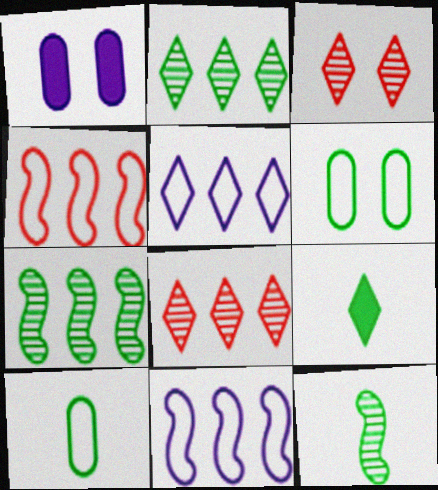[[3, 5, 9], 
[6, 7, 9], 
[9, 10, 12]]